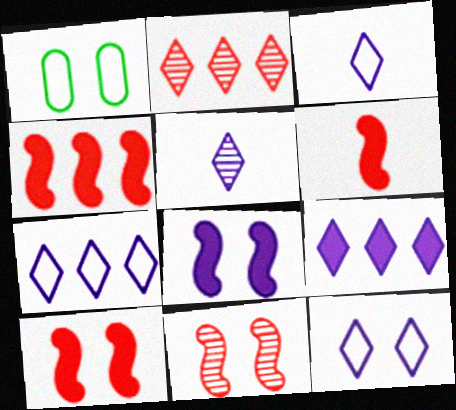[[1, 4, 5], 
[3, 7, 12], 
[4, 6, 10], 
[5, 9, 12]]